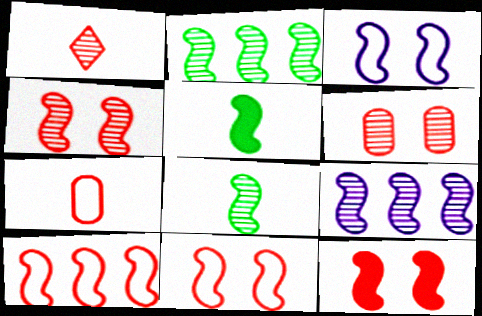[[4, 8, 9], 
[4, 11, 12], 
[5, 9, 11]]